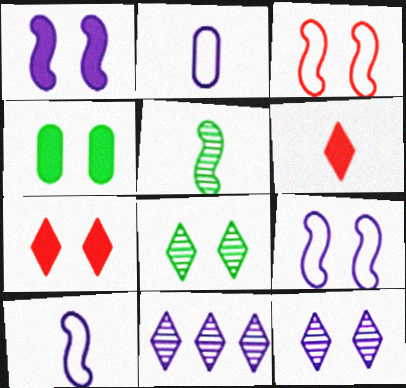[[1, 2, 11], 
[1, 4, 7], 
[2, 5, 6], 
[3, 4, 12]]